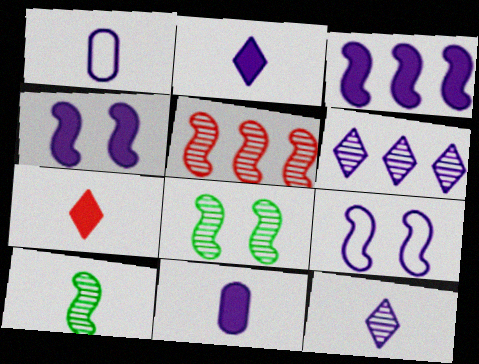[[1, 4, 6], 
[1, 7, 10], 
[6, 9, 11]]